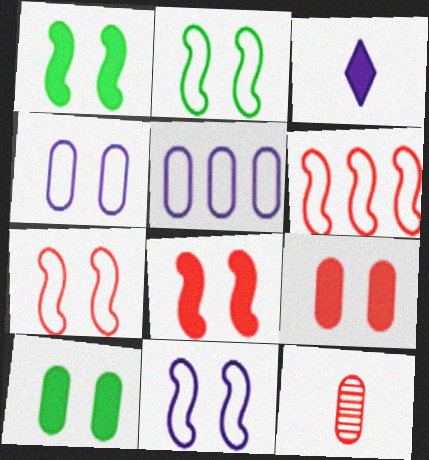[[2, 7, 11], 
[5, 10, 12]]